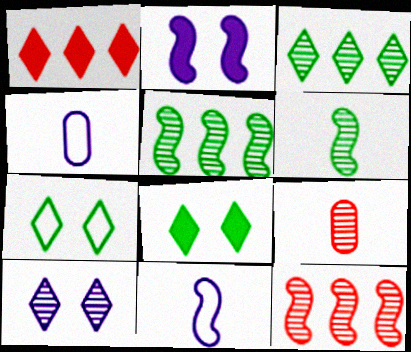[[4, 8, 12], 
[5, 9, 10]]